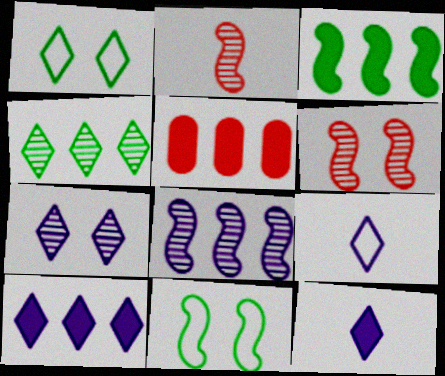[[3, 5, 10], 
[7, 9, 10]]